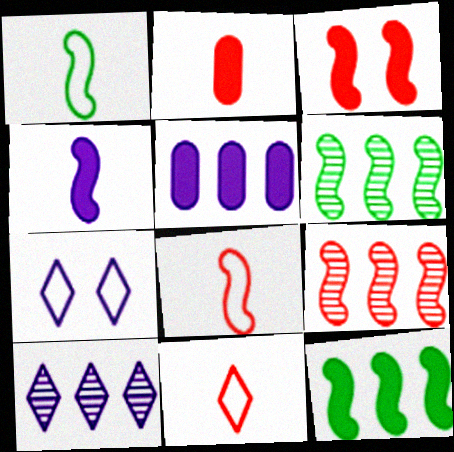[[2, 6, 7], 
[3, 4, 12], 
[3, 8, 9]]